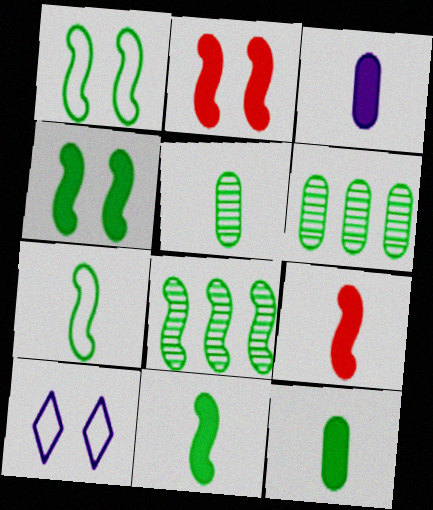[[1, 8, 11], 
[4, 7, 8], 
[6, 9, 10]]